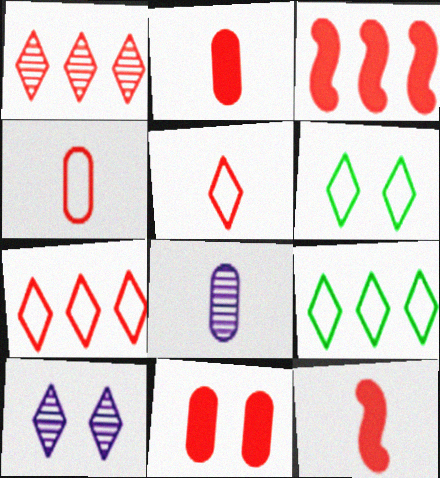[[3, 6, 8]]